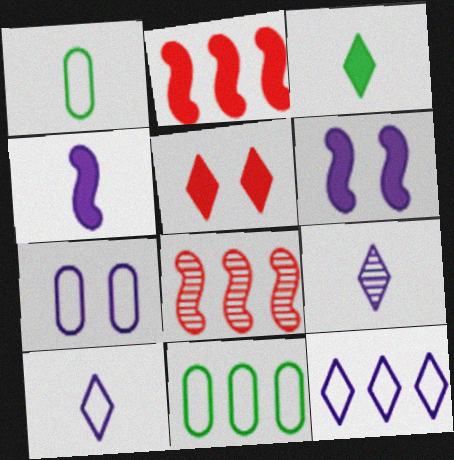[[3, 7, 8]]